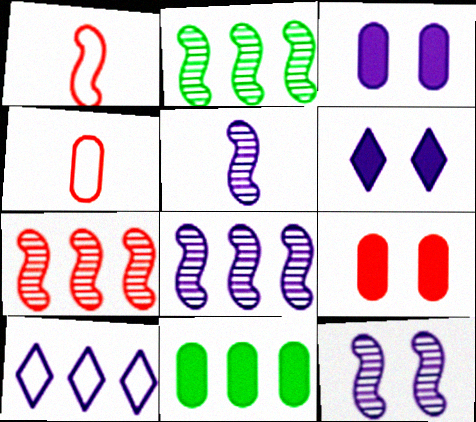[[2, 4, 6], 
[2, 7, 8], 
[3, 5, 10], 
[5, 8, 12], 
[7, 10, 11]]